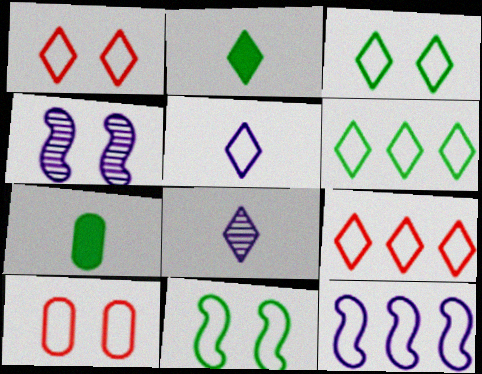[[1, 5, 6], 
[3, 5, 9], 
[4, 7, 9]]